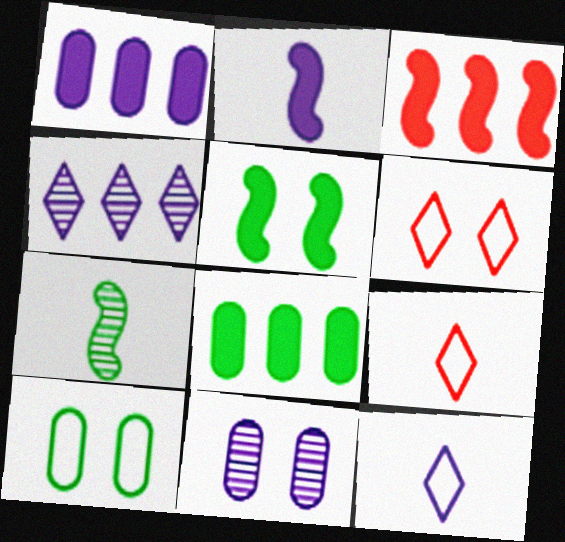[[1, 6, 7], 
[2, 3, 5], 
[5, 6, 11]]